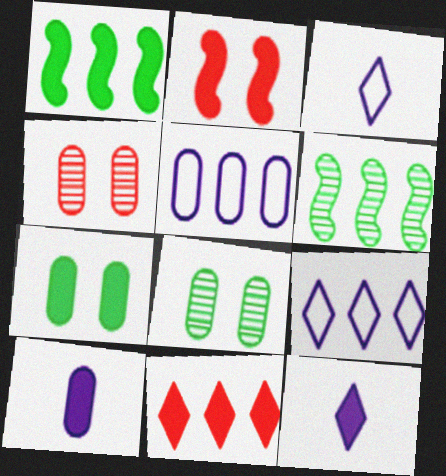[[1, 3, 4], 
[5, 6, 11]]